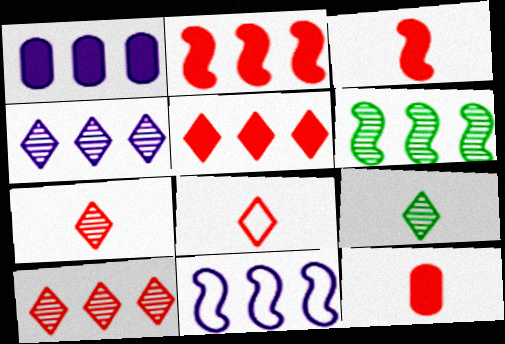[[1, 4, 11], 
[2, 6, 11]]